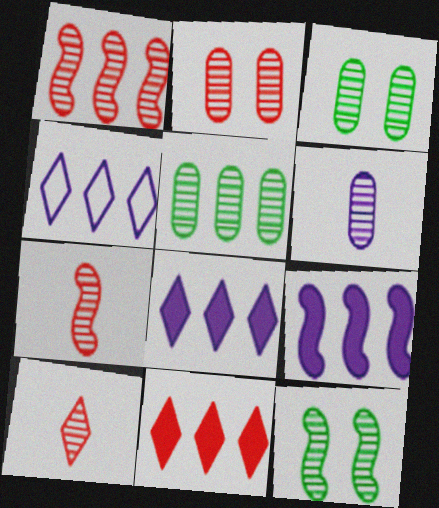[[1, 2, 10], 
[2, 5, 6]]